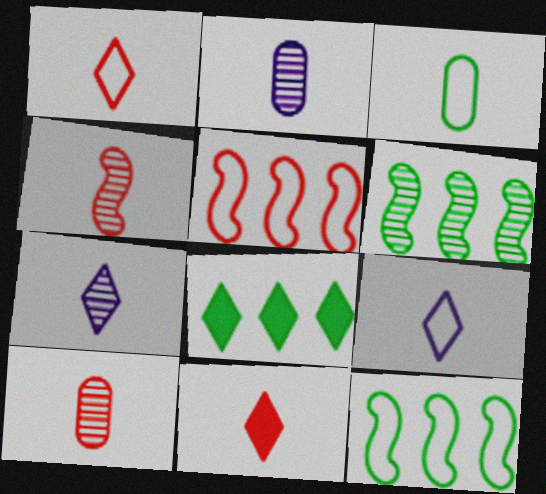[]